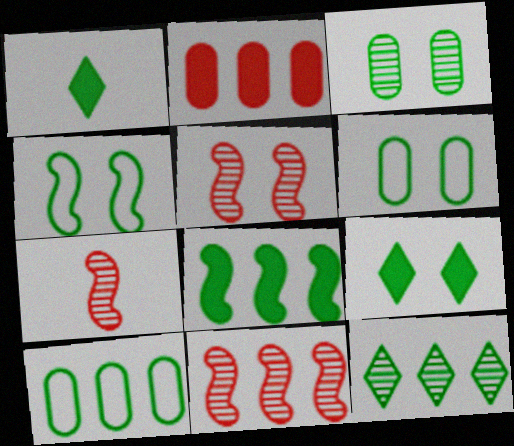[[3, 4, 9], 
[5, 7, 11], 
[8, 10, 12]]